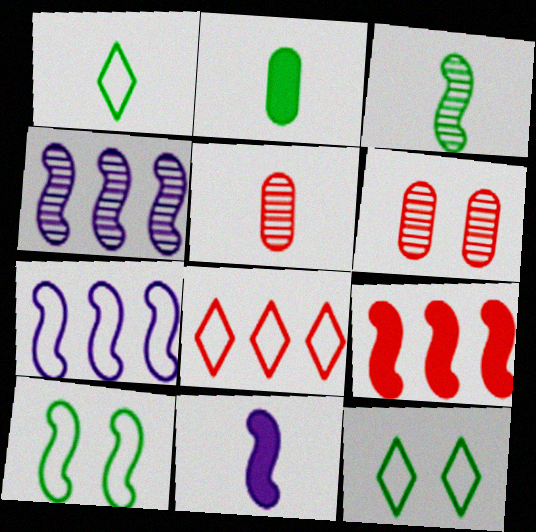[[1, 2, 3], 
[1, 5, 11]]